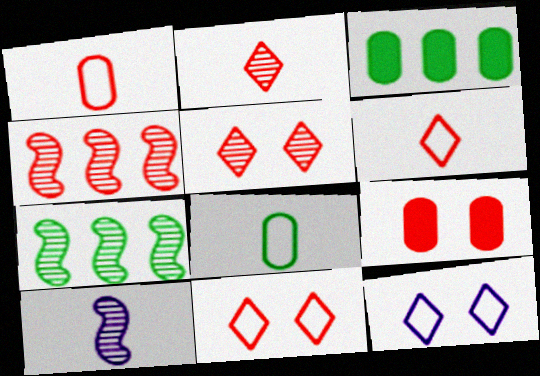[[3, 10, 11], 
[4, 6, 9]]